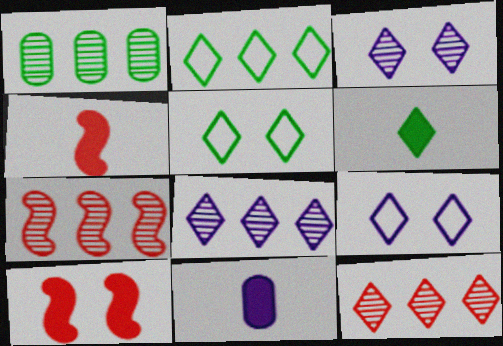[[1, 4, 9], 
[1, 7, 8], 
[4, 6, 11], 
[5, 7, 11], 
[6, 9, 12]]